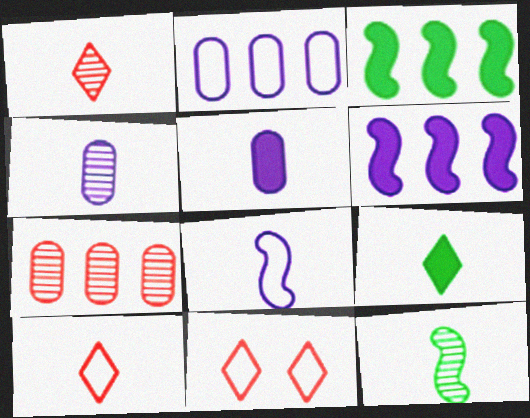[[1, 4, 12], 
[3, 4, 11], 
[5, 10, 12]]